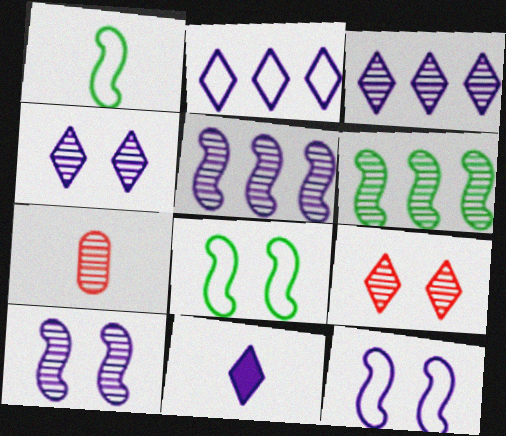[[1, 7, 11], 
[2, 4, 11], 
[4, 6, 7]]